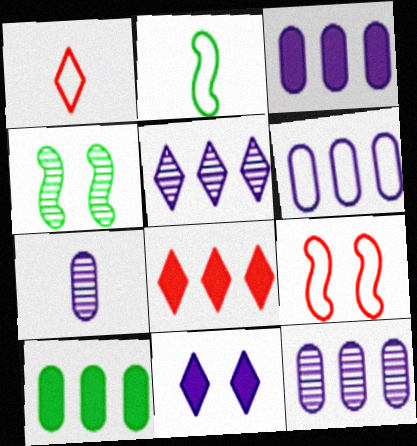[[1, 3, 4], 
[3, 6, 12]]